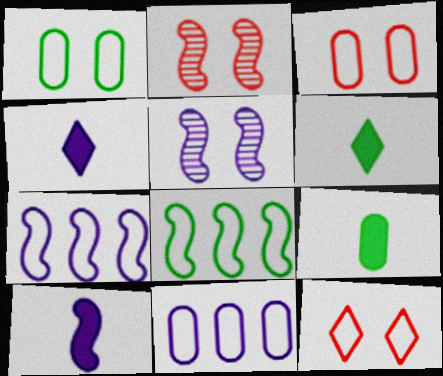[[2, 6, 11], 
[2, 8, 10], 
[4, 5, 11], 
[5, 7, 10]]